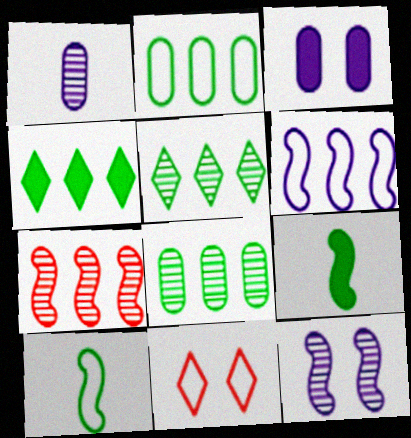[]